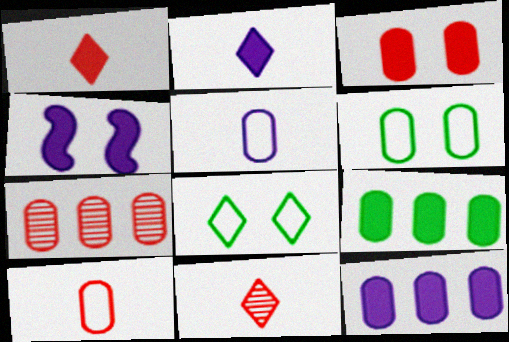[[1, 4, 9], 
[2, 4, 12], 
[3, 7, 10]]